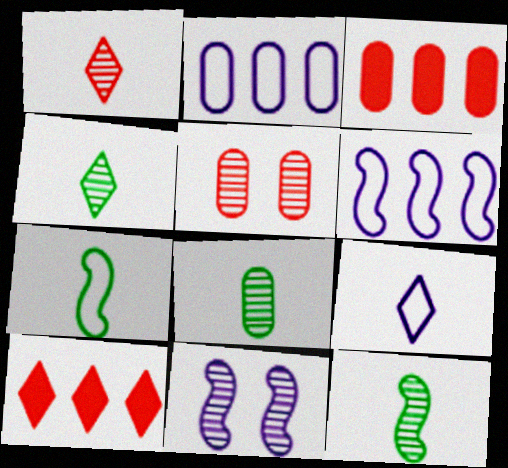[[4, 8, 12]]